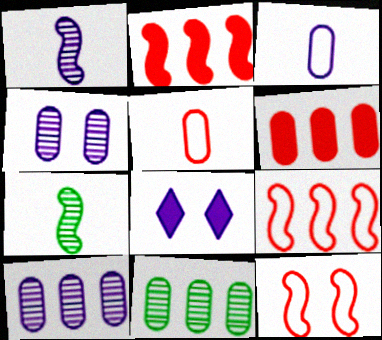[]